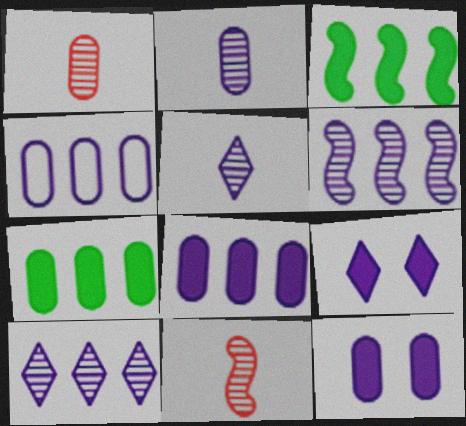[[2, 4, 12]]